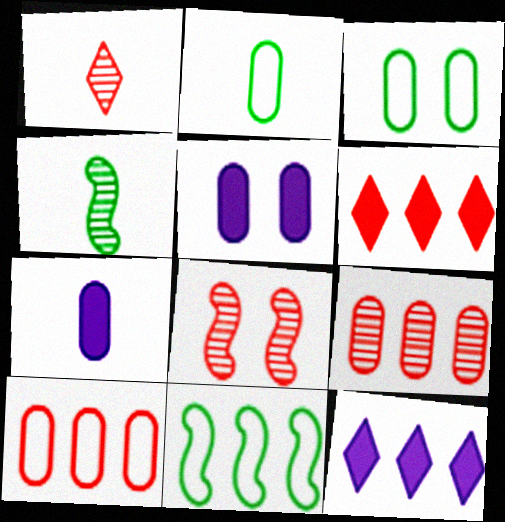[[1, 5, 11], 
[1, 8, 9], 
[2, 5, 9], 
[2, 8, 12], 
[3, 7, 9], 
[9, 11, 12]]